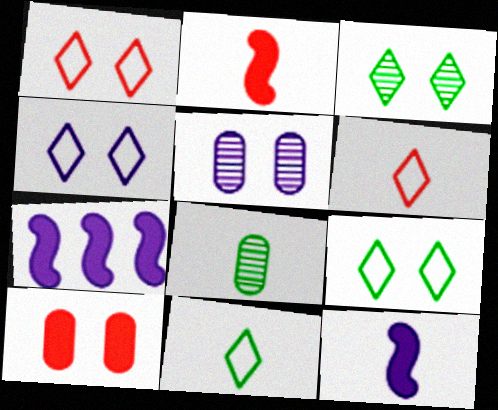[[1, 4, 9], 
[1, 7, 8], 
[6, 8, 12]]